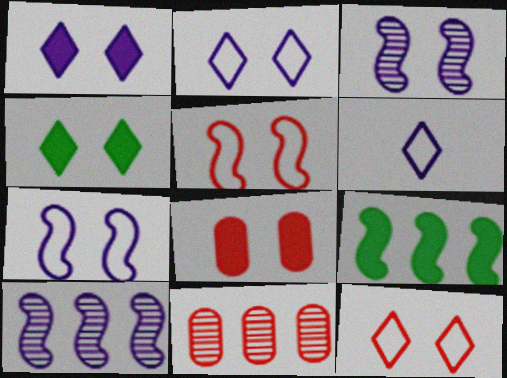[]